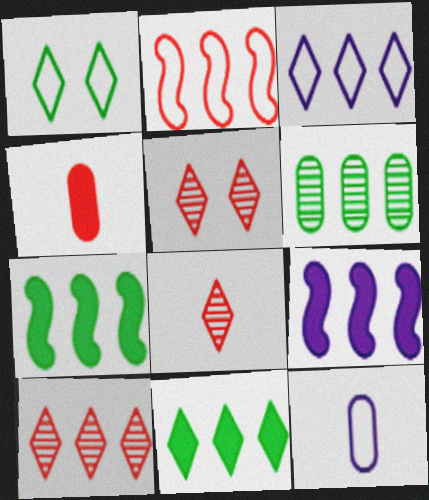[[1, 2, 12], 
[2, 4, 5], 
[3, 10, 11], 
[5, 7, 12], 
[5, 8, 10]]